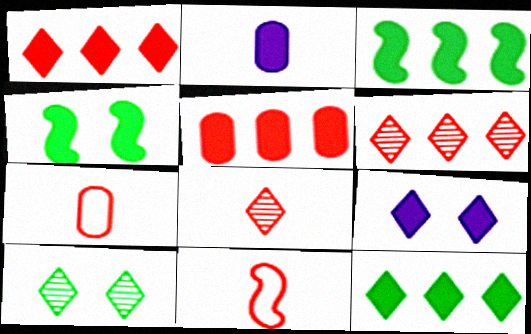[[1, 2, 4]]